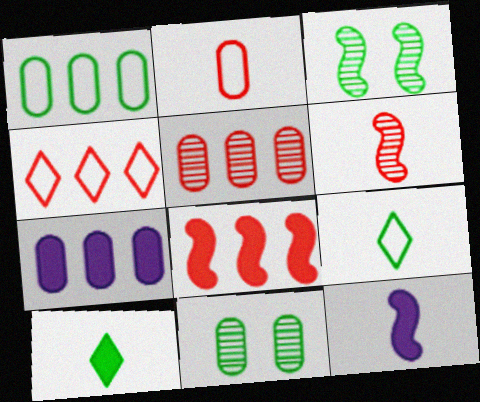[[1, 3, 10], 
[1, 5, 7], 
[2, 7, 11], 
[4, 5, 8], 
[4, 11, 12]]